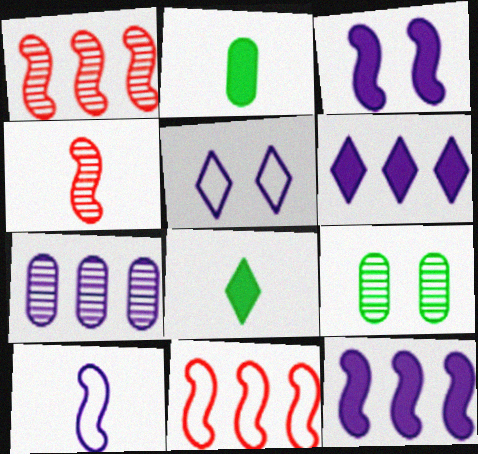[[1, 2, 5]]